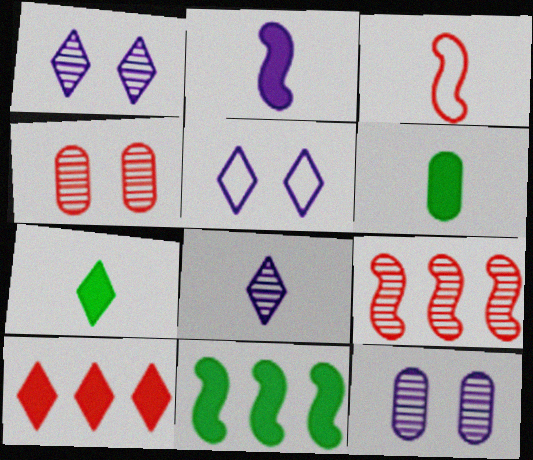[[3, 4, 10], 
[3, 6, 8], 
[5, 6, 9]]